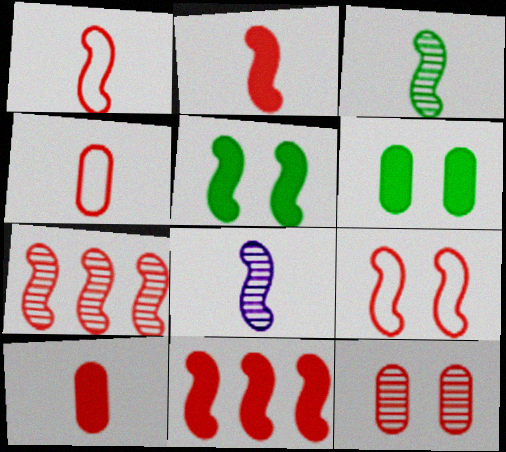[[2, 7, 9]]